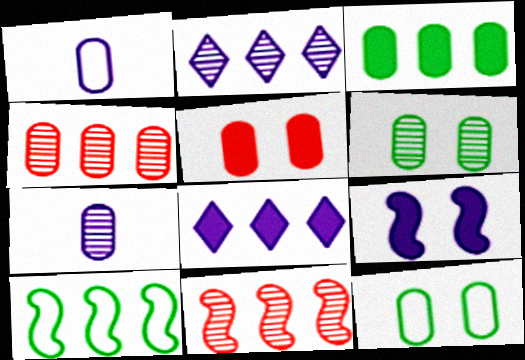[[1, 2, 9], 
[4, 6, 7], 
[4, 8, 10]]